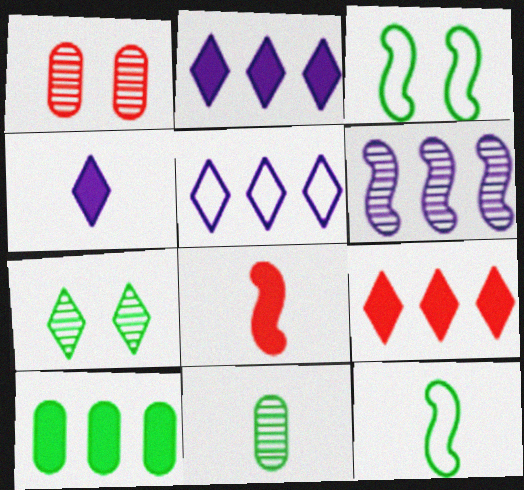[[1, 2, 12], 
[3, 6, 8], 
[7, 10, 12]]